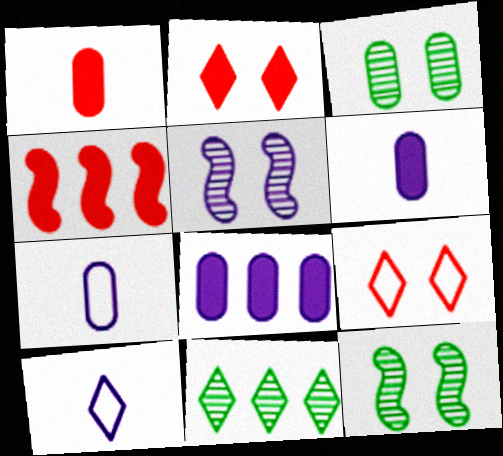[[1, 2, 4], 
[2, 10, 11], 
[3, 4, 10], 
[5, 8, 10]]